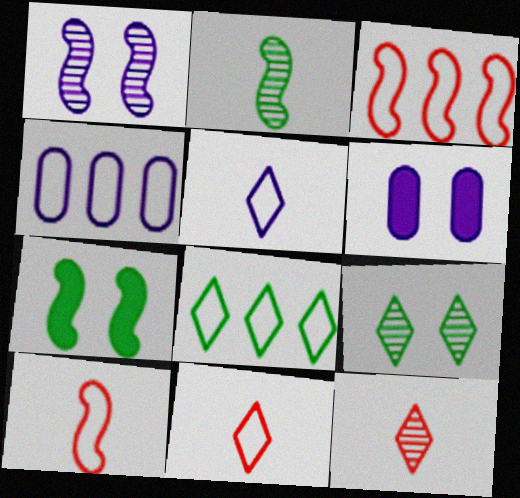[[3, 4, 8], 
[4, 7, 12]]